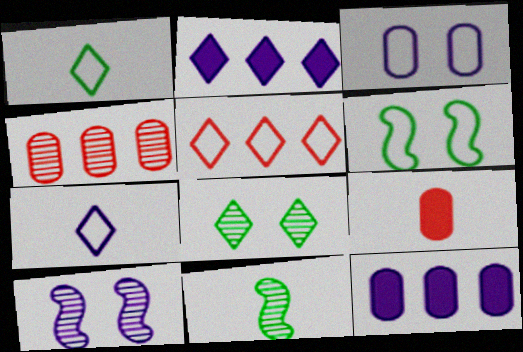[[7, 9, 11], 
[7, 10, 12]]